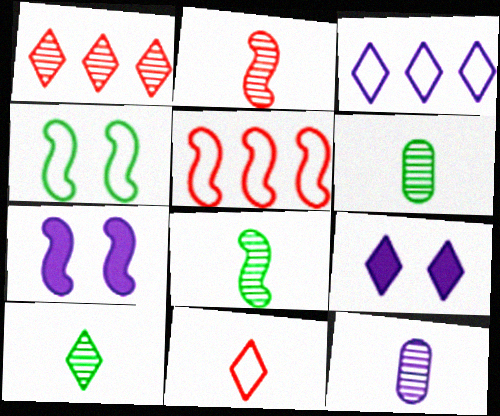[[2, 10, 12], 
[3, 7, 12], 
[5, 6, 9], 
[5, 7, 8], 
[6, 8, 10]]